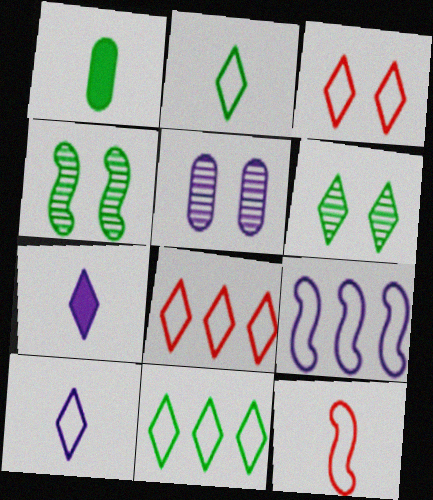[[1, 4, 11], 
[3, 10, 11], 
[5, 7, 9], 
[6, 7, 8]]